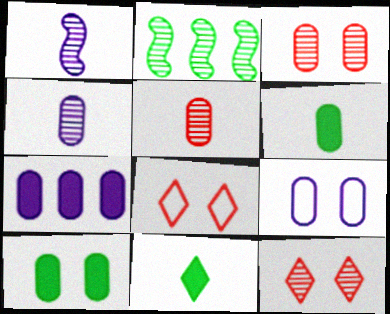[[2, 4, 12], 
[3, 9, 10], 
[4, 7, 9]]